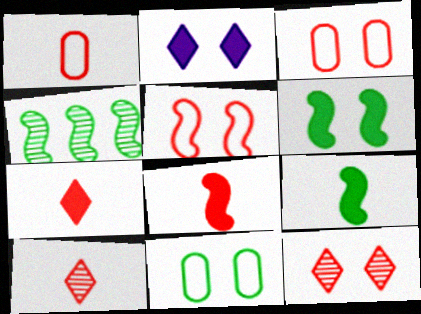[[1, 2, 4], 
[1, 8, 10]]